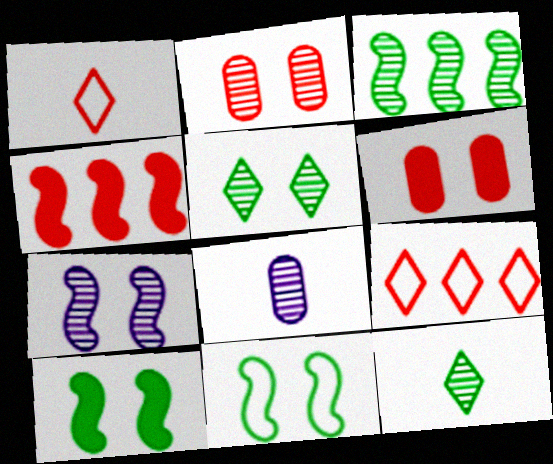[[1, 2, 4], 
[2, 5, 7], 
[8, 9, 10]]